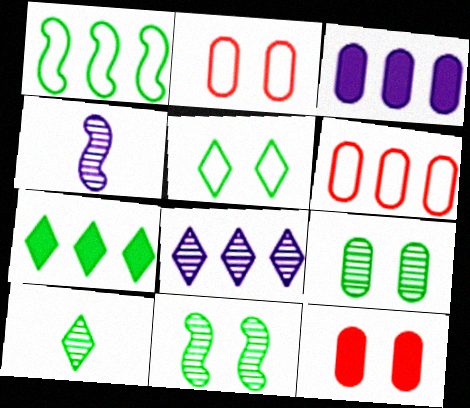[[2, 4, 7], 
[5, 7, 10]]